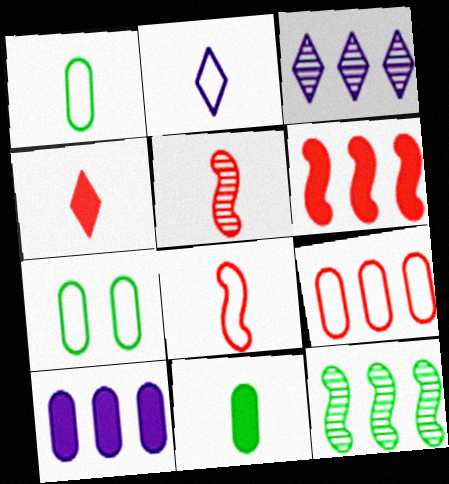[[1, 2, 8], 
[2, 5, 11]]